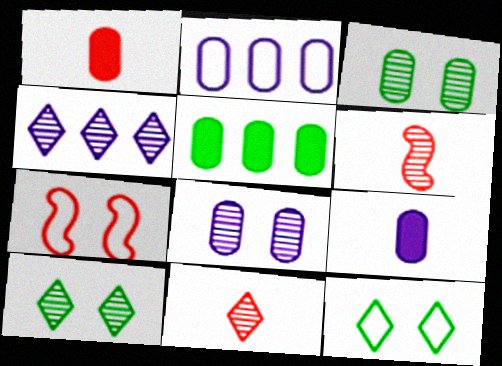[[1, 2, 3], 
[2, 8, 9], 
[3, 4, 6], 
[4, 10, 11]]